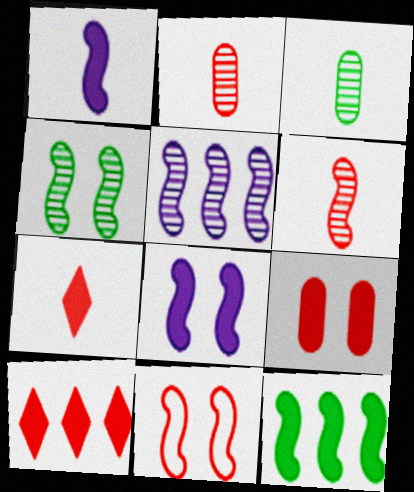[[2, 10, 11], 
[4, 5, 6], 
[4, 8, 11]]